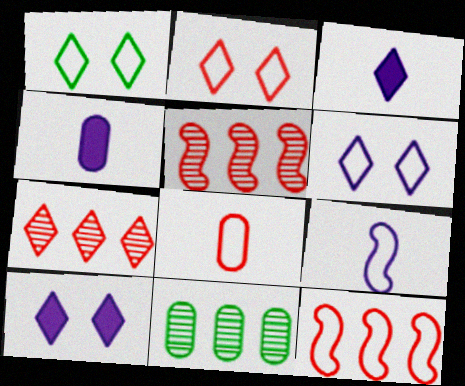[[1, 2, 6], 
[1, 3, 7], 
[1, 4, 5], 
[2, 8, 12]]